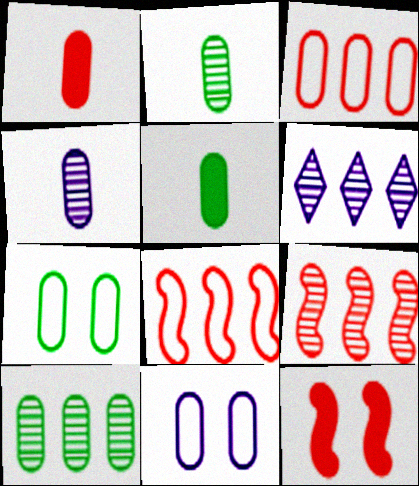[[1, 10, 11], 
[5, 7, 10], 
[6, 9, 10]]